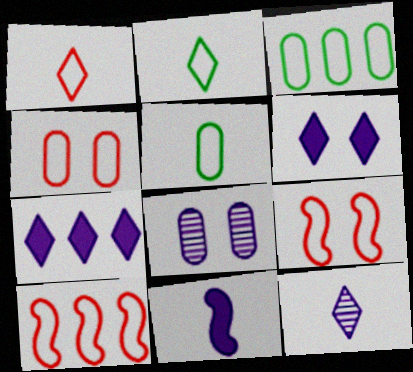[[1, 4, 10]]